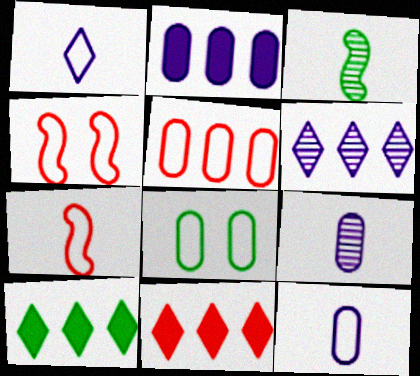[[3, 8, 10], 
[4, 9, 10], 
[5, 8, 12]]